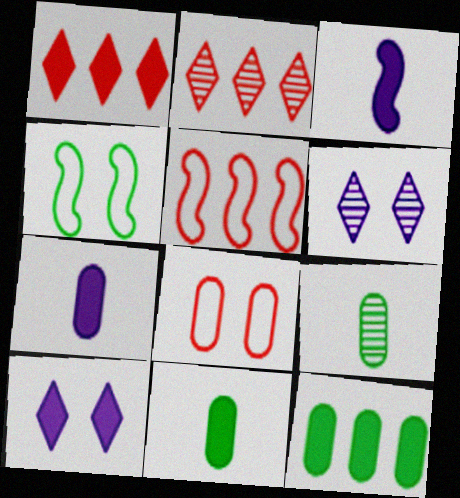[[2, 4, 7], 
[5, 6, 11], 
[5, 9, 10]]